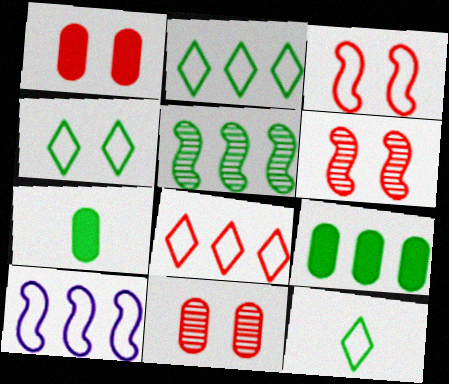[[2, 4, 12], 
[2, 5, 9], 
[4, 5, 7]]